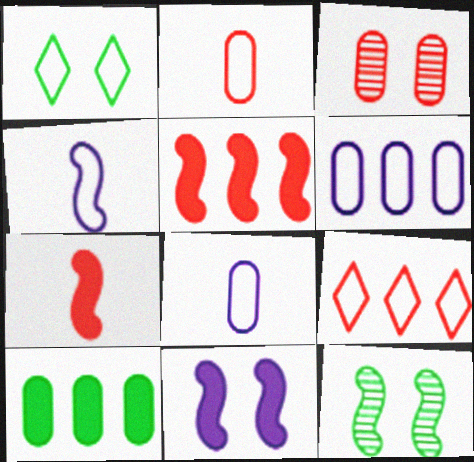[[1, 3, 11], 
[3, 7, 9], 
[3, 8, 10], 
[4, 5, 12]]